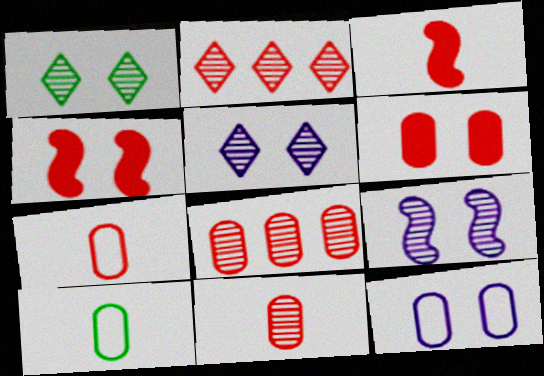[[1, 4, 12], 
[2, 4, 7], 
[6, 7, 8]]